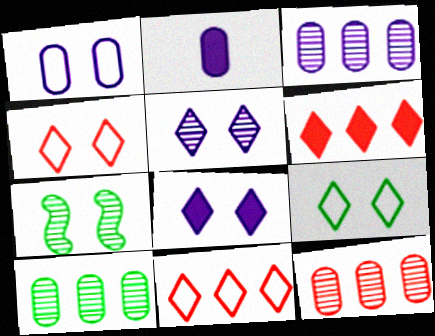[[1, 2, 3], 
[2, 7, 11], 
[3, 10, 12]]